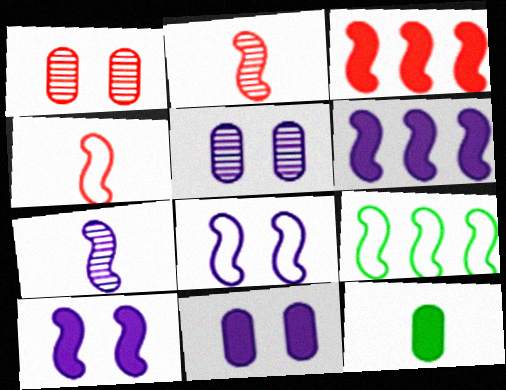[[2, 9, 10], 
[4, 8, 9], 
[6, 7, 8]]